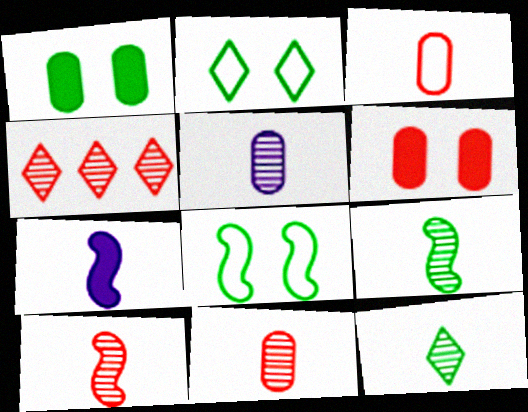[[3, 7, 12], 
[5, 10, 12]]